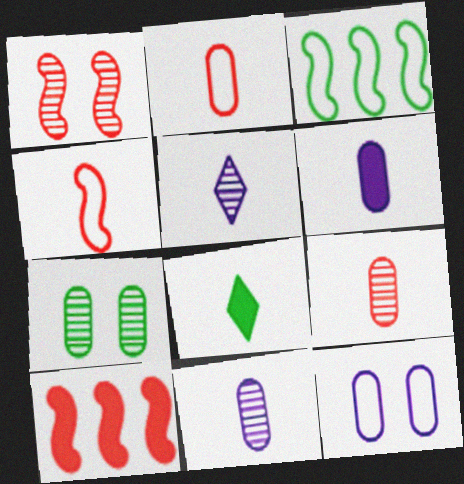[[1, 4, 10], 
[3, 7, 8], 
[4, 8, 11]]